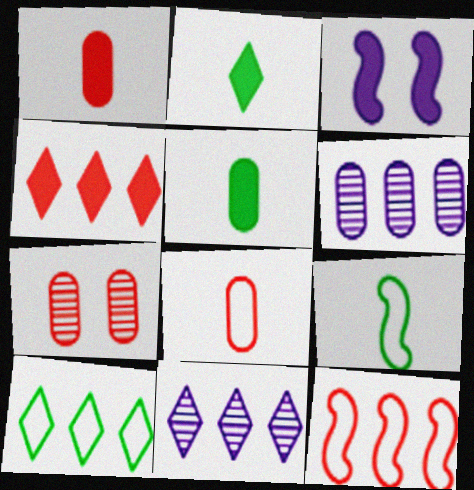[[3, 4, 5], 
[4, 10, 11]]